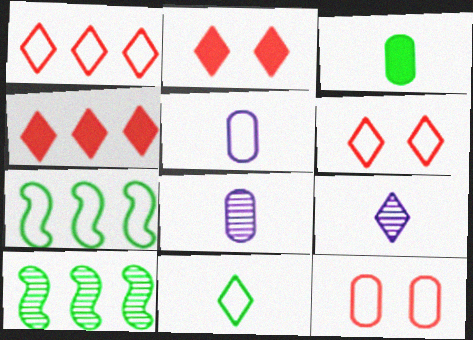[[2, 5, 10], 
[2, 7, 8], 
[5, 6, 7]]